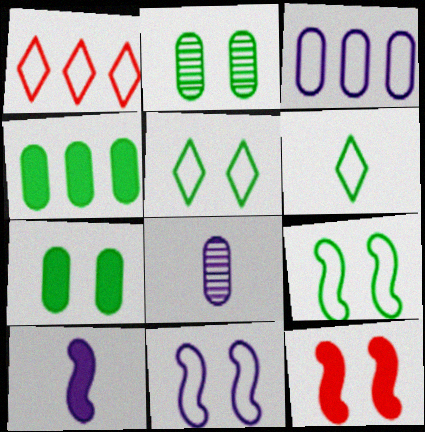[[1, 2, 10]]